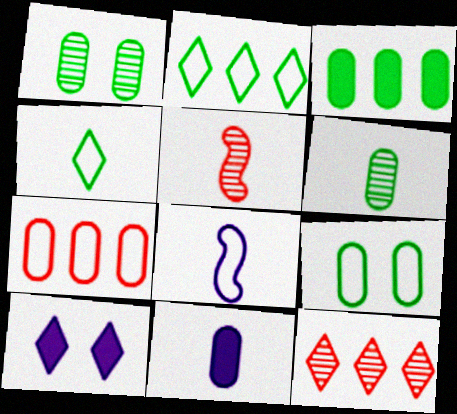[[1, 7, 11], 
[3, 6, 9], 
[4, 5, 11], 
[4, 10, 12]]